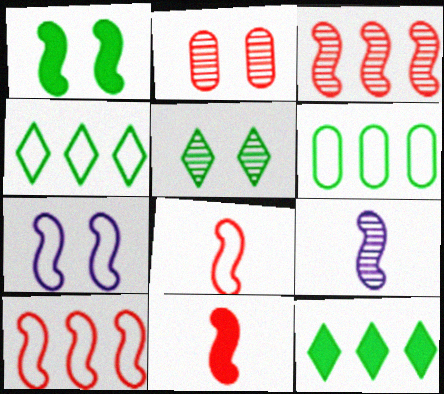[[1, 9, 10]]